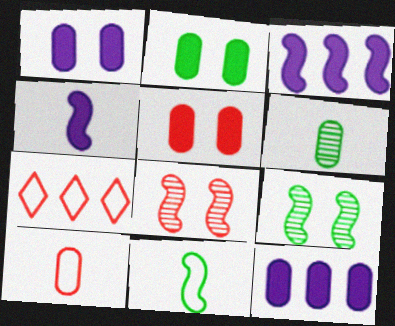[[1, 2, 5], 
[3, 8, 11]]